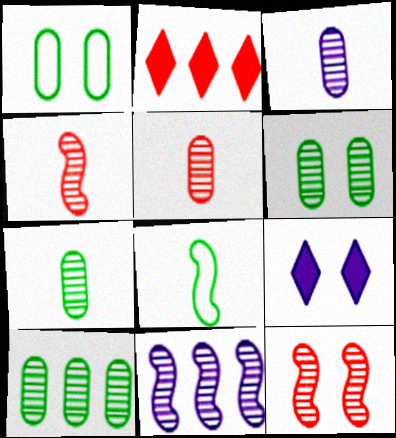[[1, 9, 12], 
[3, 5, 7], 
[6, 7, 10]]